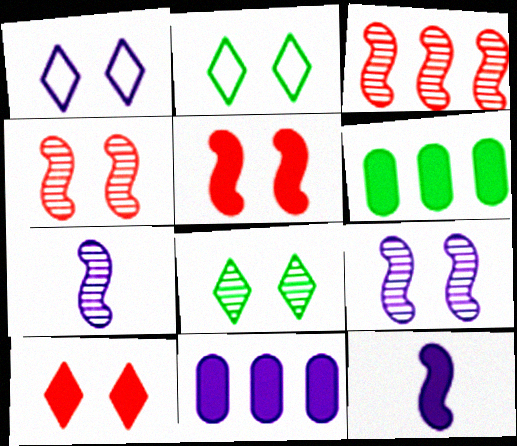[[1, 7, 11], 
[1, 8, 10], 
[6, 10, 12]]